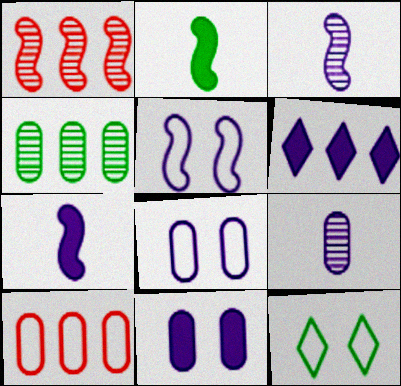[[1, 2, 5], 
[2, 4, 12], 
[3, 6, 8], 
[5, 6, 9], 
[6, 7, 11]]